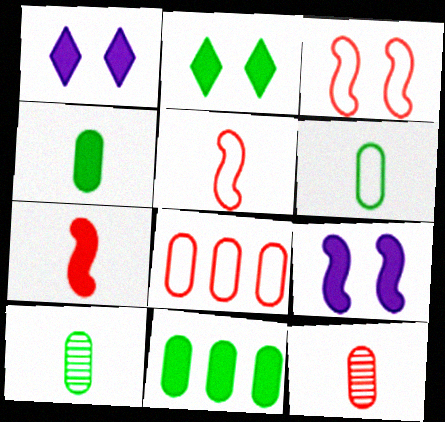[[1, 7, 11], 
[4, 6, 10]]